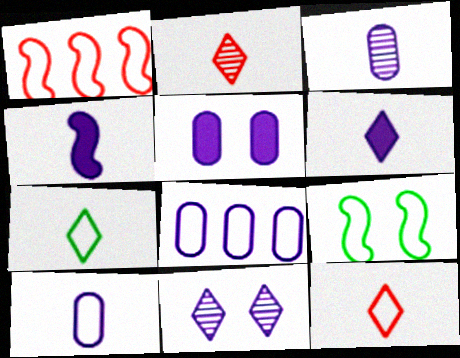[[2, 6, 7], 
[3, 5, 8], 
[4, 8, 11], 
[8, 9, 12]]